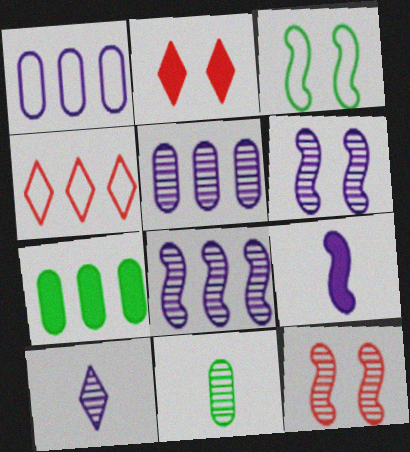[[2, 7, 9], 
[4, 7, 8], 
[5, 6, 10]]